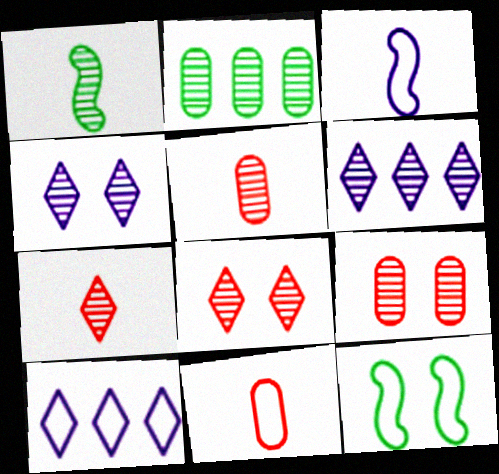[[1, 6, 9], 
[10, 11, 12]]